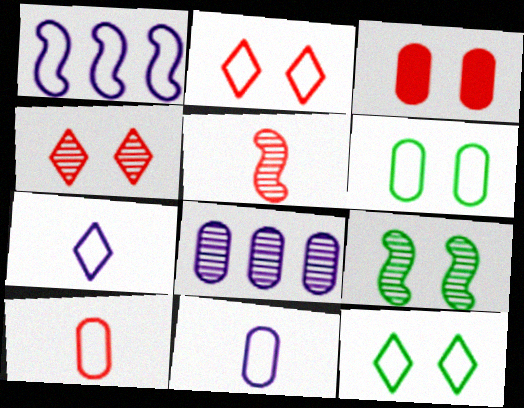[[1, 10, 12]]